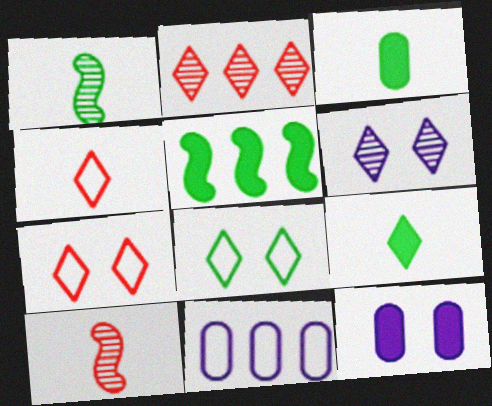[[2, 5, 11]]